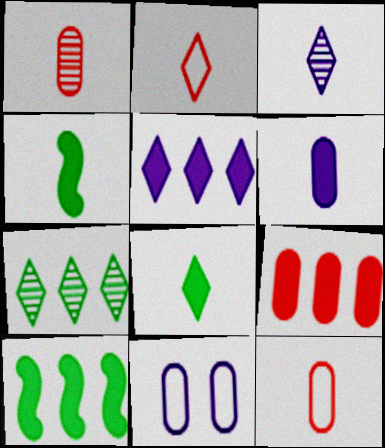[[2, 3, 8], 
[3, 4, 12], 
[5, 9, 10]]